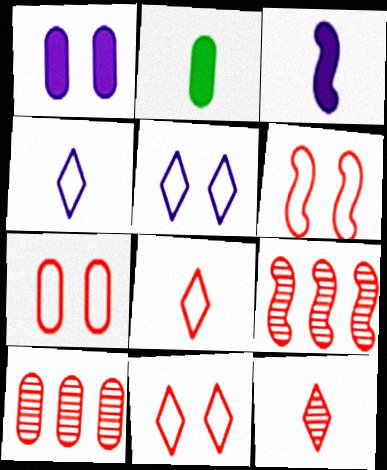[[2, 5, 9], 
[6, 7, 11]]